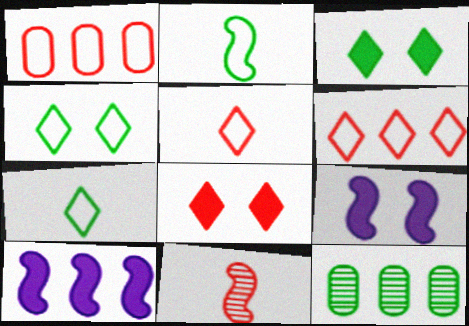[[1, 8, 11], 
[2, 3, 12], 
[5, 9, 12], 
[6, 10, 12]]